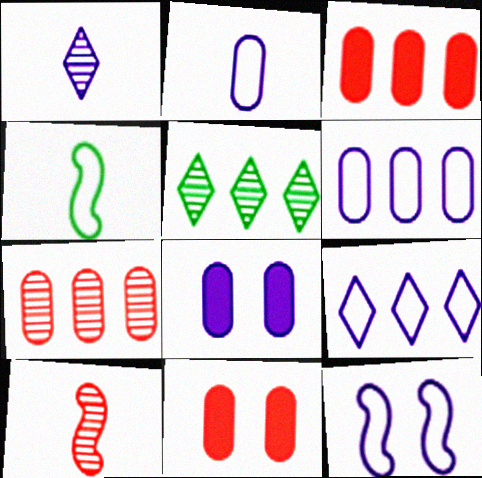[[2, 9, 12]]